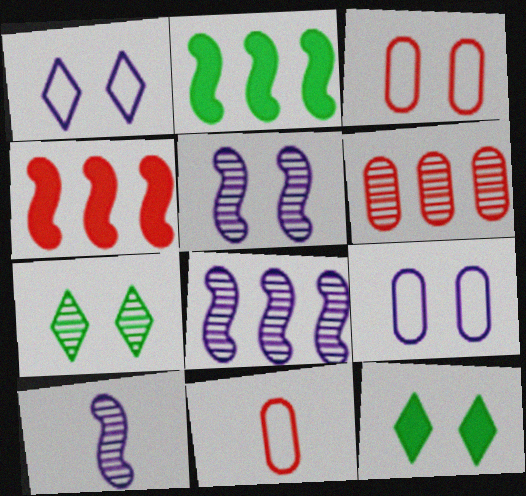[[3, 5, 12], 
[5, 8, 10], 
[6, 7, 10], 
[8, 11, 12]]